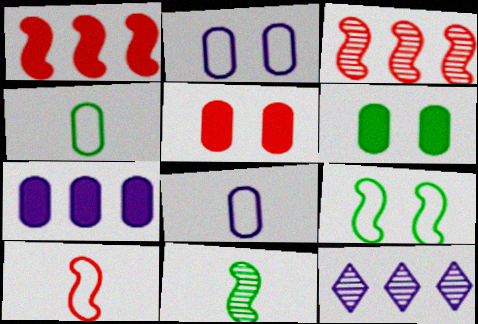[[6, 10, 12]]